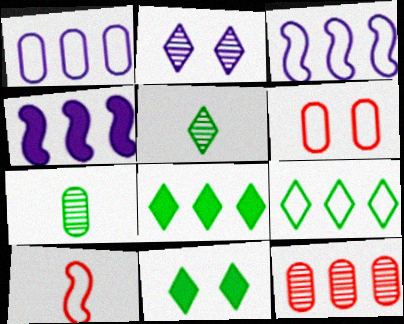[[3, 8, 12], 
[4, 5, 6], 
[4, 9, 12], 
[5, 9, 11]]